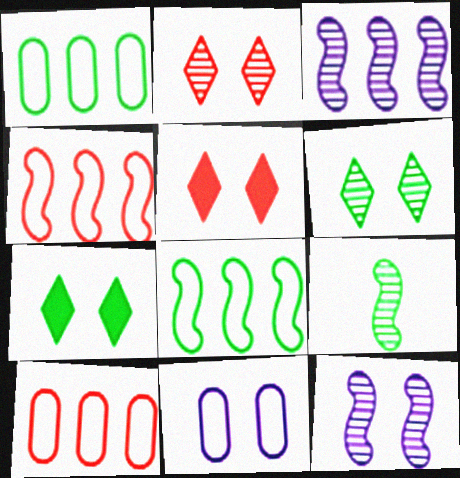[[1, 7, 9]]